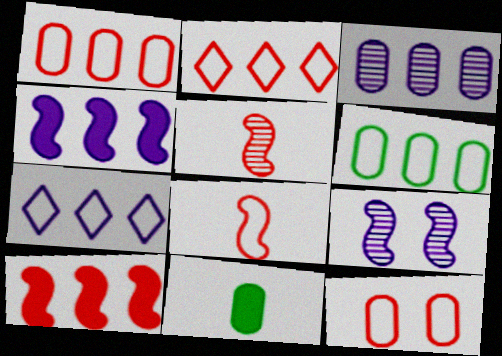[[2, 8, 12], 
[2, 9, 11], 
[3, 4, 7], 
[3, 11, 12]]